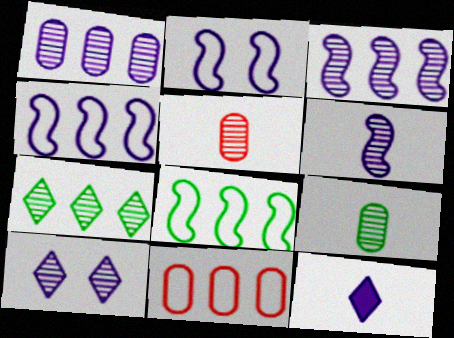[[1, 2, 12], 
[1, 6, 10]]